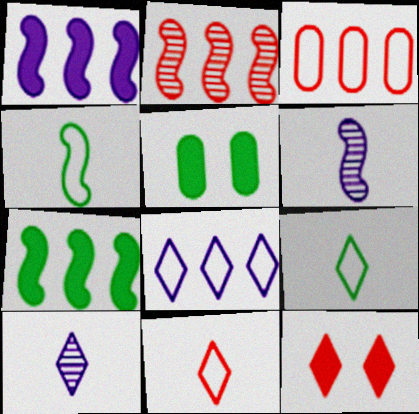[]